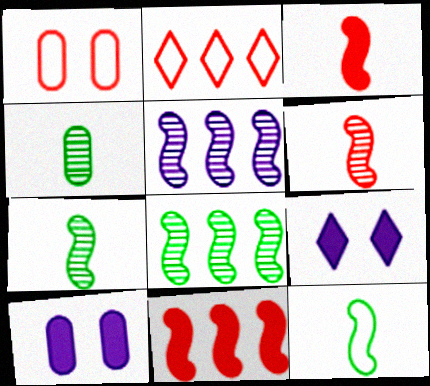[[2, 7, 10]]